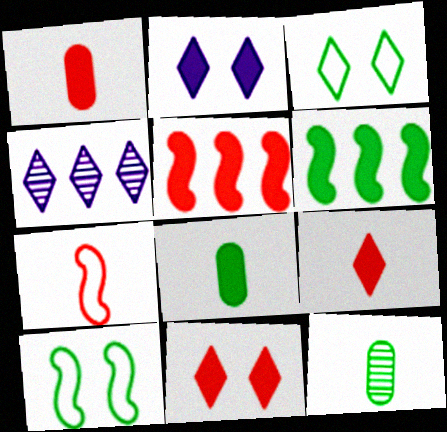[[1, 2, 6], 
[1, 4, 10], 
[1, 5, 11], 
[2, 5, 8], 
[3, 4, 9], 
[3, 6, 12]]